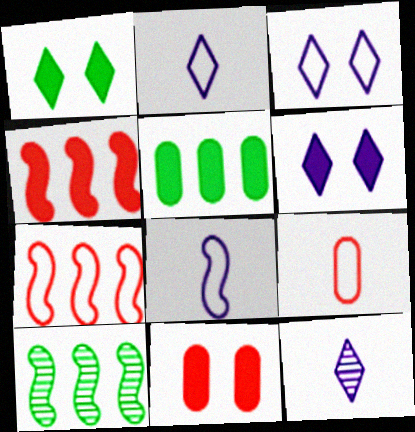[[2, 10, 11], 
[6, 9, 10]]